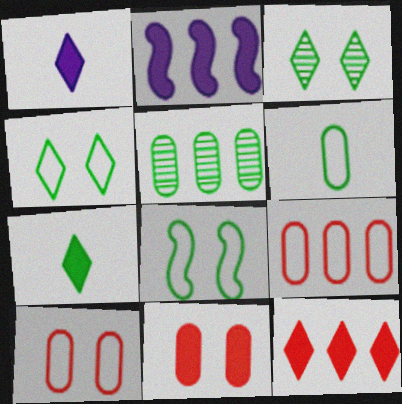[[2, 7, 11], 
[5, 7, 8]]